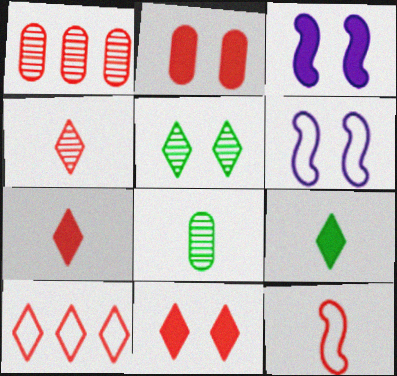[[1, 6, 9], 
[1, 11, 12], 
[2, 5, 6], 
[3, 8, 10], 
[4, 10, 11]]